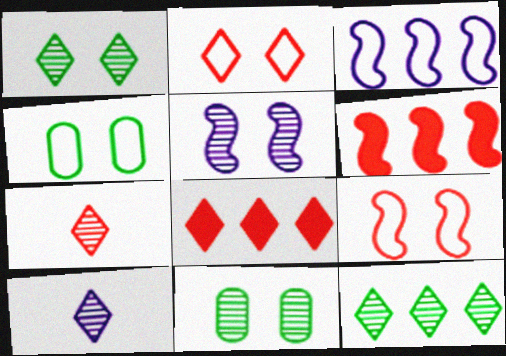[[2, 7, 8], 
[4, 6, 10]]